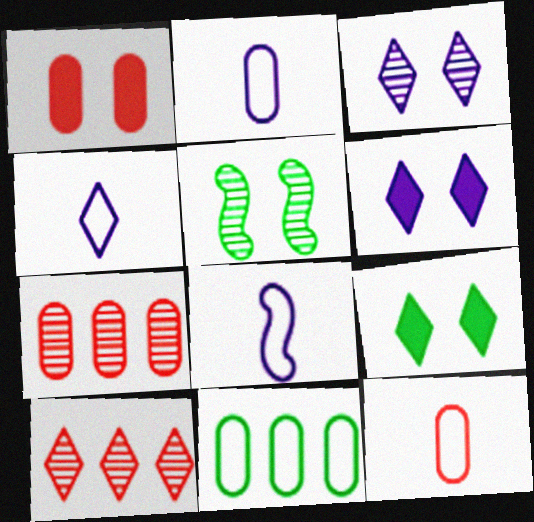[[1, 7, 12], 
[2, 4, 8], 
[4, 9, 10], 
[7, 8, 9]]